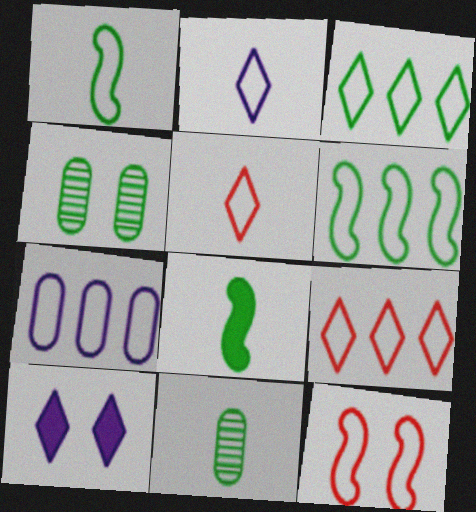[[3, 4, 8], 
[4, 10, 12], 
[6, 7, 9]]